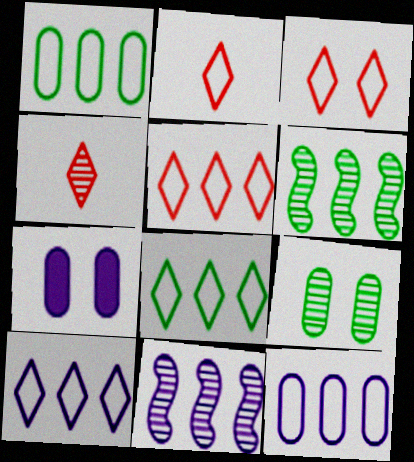[[2, 3, 5], 
[2, 6, 7], 
[4, 9, 11], 
[5, 8, 10]]